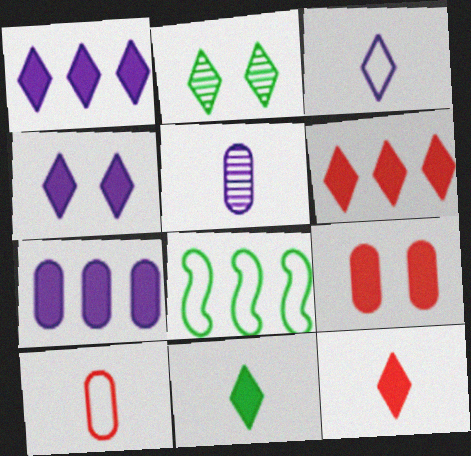[[2, 3, 6], 
[4, 6, 11]]